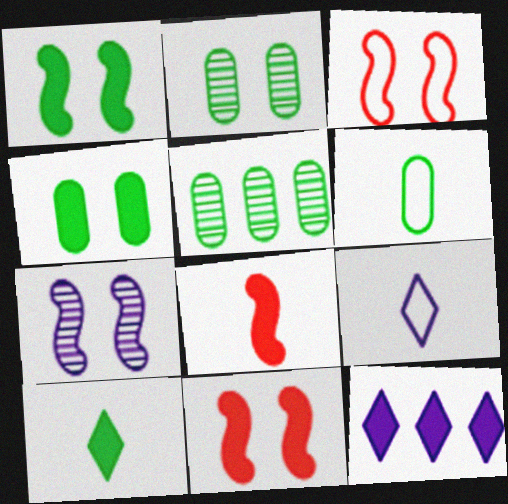[[1, 3, 7], 
[4, 5, 6], 
[4, 8, 12], 
[5, 9, 11]]